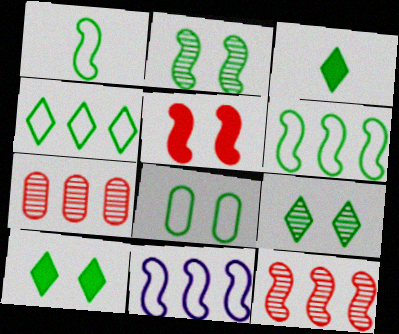[[1, 4, 8], 
[2, 8, 10], 
[3, 4, 9]]